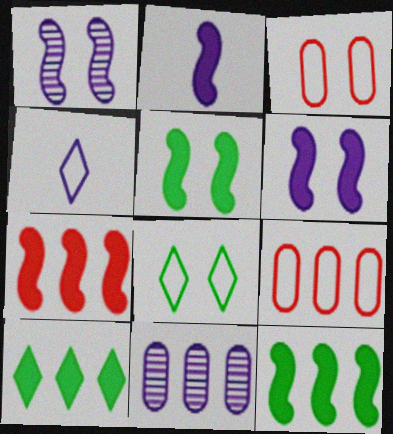[[2, 5, 7], 
[4, 6, 11]]